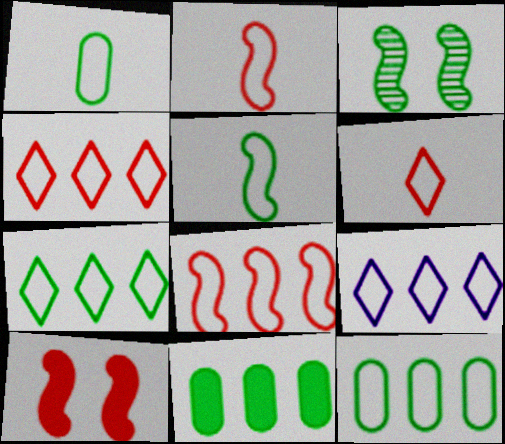[[4, 7, 9], 
[8, 9, 12]]